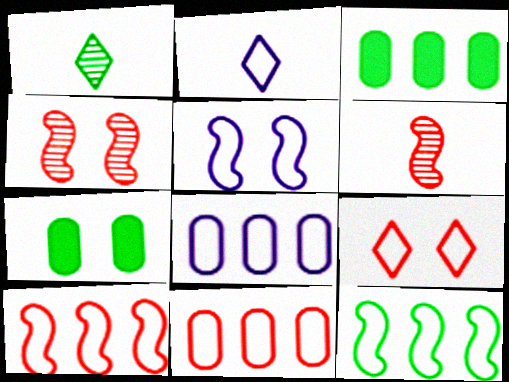[[1, 7, 12], 
[2, 3, 4], 
[2, 5, 8]]